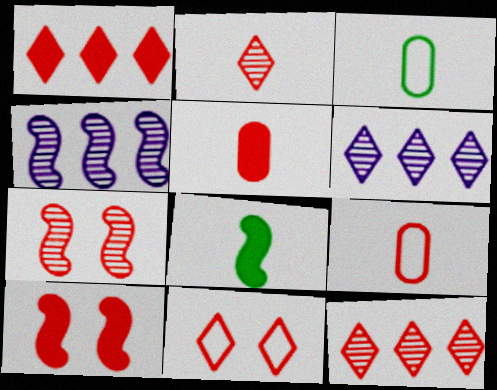[[1, 2, 11], 
[1, 5, 10], 
[1, 7, 9], 
[3, 6, 10], 
[9, 10, 12]]